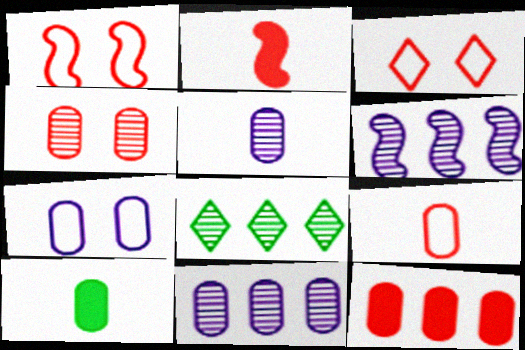[[2, 7, 8], 
[3, 6, 10], 
[4, 9, 12], 
[5, 9, 10]]